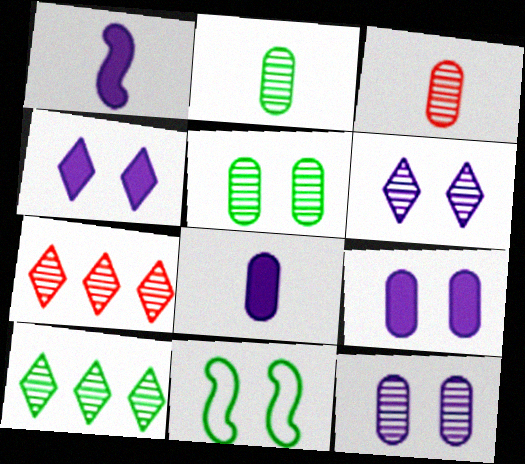[[7, 8, 11]]